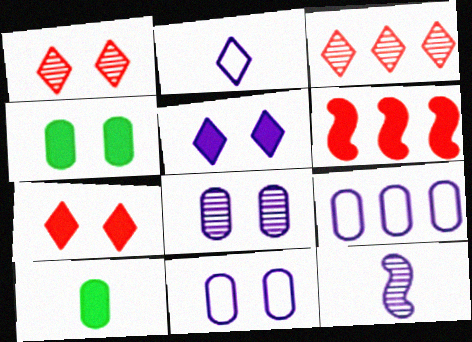[[5, 6, 10], 
[5, 9, 12]]